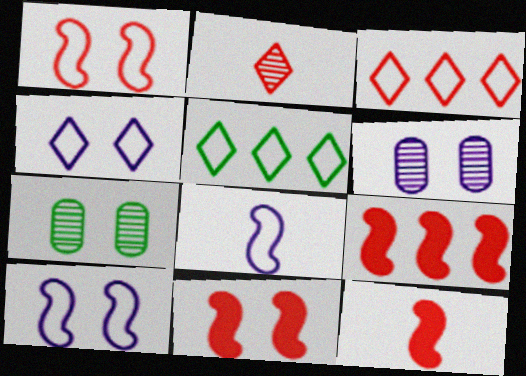[[4, 7, 11], 
[5, 6, 12], 
[9, 11, 12]]